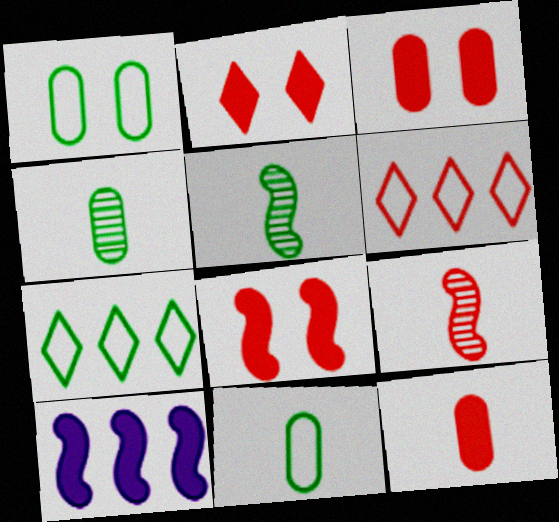[[2, 3, 8], 
[3, 6, 9]]